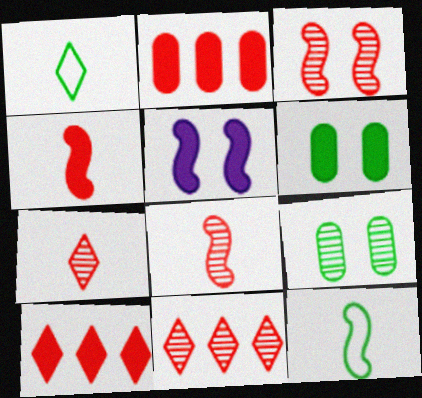[]